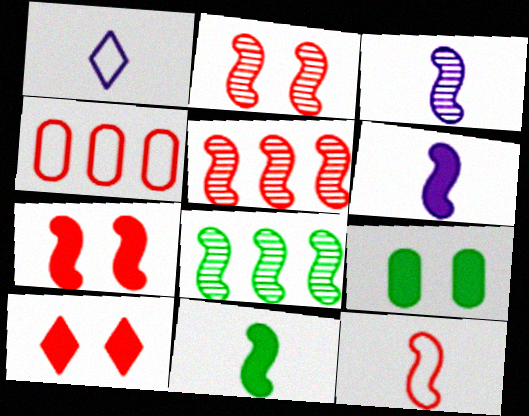[[1, 5, 9], 
[2, 3, 8], 
[3, 11, 12], 
[5, 7, 12]]